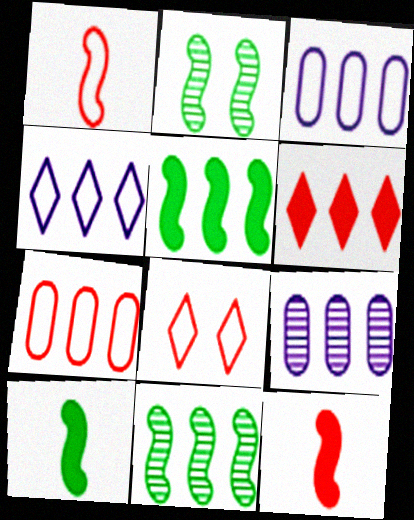[[1, 7, 8], 
[3, 6, 11], 
[8, 9, 10]]